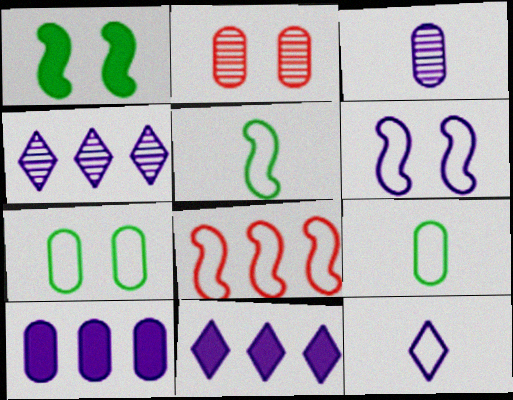[[2, 5, 11], 
[2, 9, 10], 
[3, 6, 11], 
[5, 6, 8], 
[7, 8, 12]]